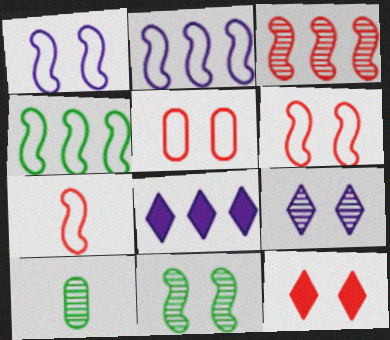[[1, 4, 7], 
[2, 10, 12], 
[3, 9, 10], 
[6, 8, 10]]